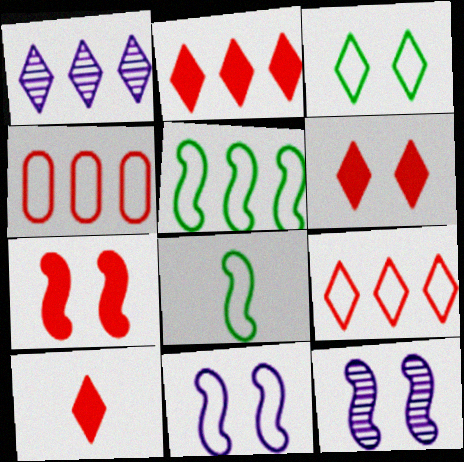[[1, 3, 10], 
[2, 6, 10]]